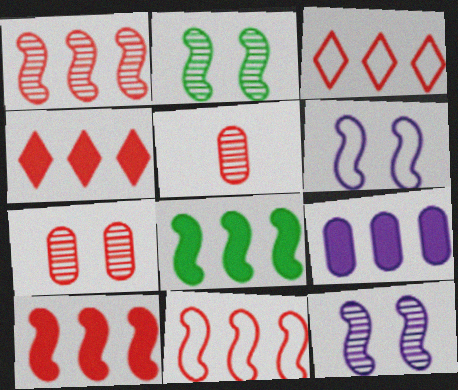[[1, 10, 11], 
[4, 8, 9]]